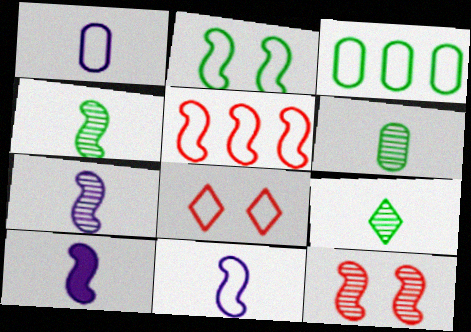[[2, 5, 11], 
[3, 8, 11], 
[4, 6, 9], 
[7, 10, 11]]